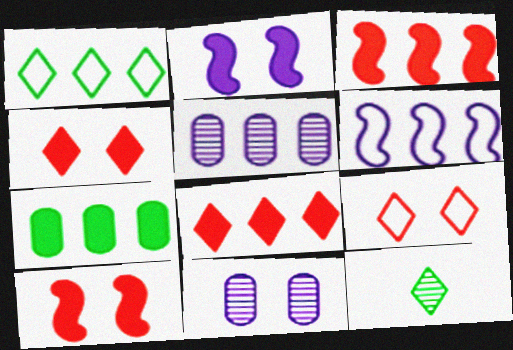[[1, 3, 5]]